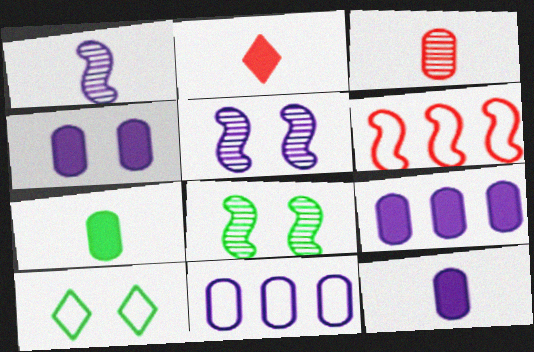[[2, 8, 11], 
[4, 9, 12]]